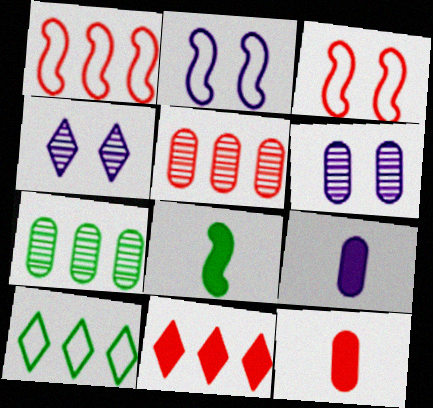[[1, 5, 11]]